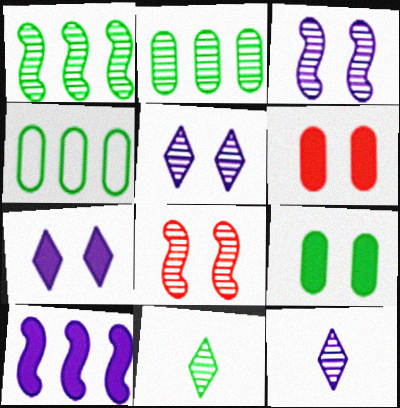[[2, 8, 12]]